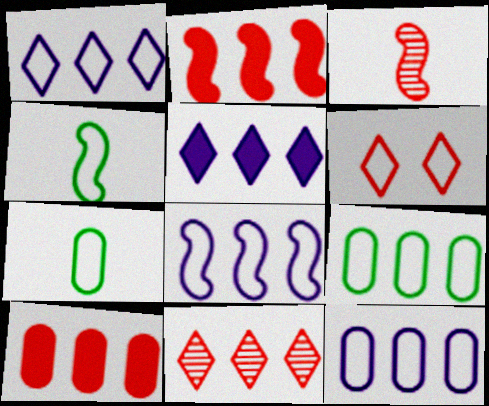[[1, 8, 12], 
[3, 6, 10], 
[4, 6, 12], 
[6, 7, 8]]